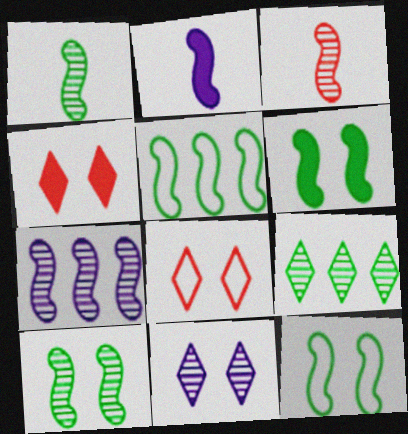[[1, 5, 6], 
[3, 7, 10], 
[6, 10, 12]]